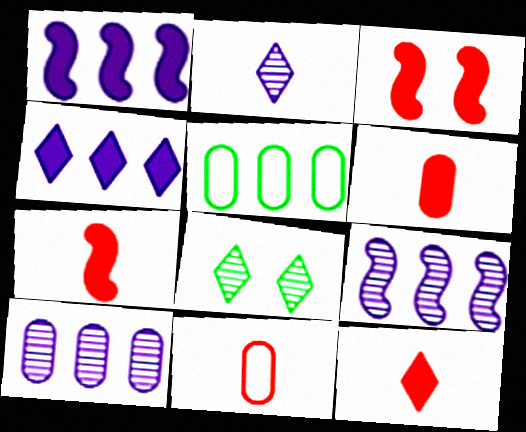[[1, 8, 11], 
[2, 3, 5], 
[6, 7, 12]]